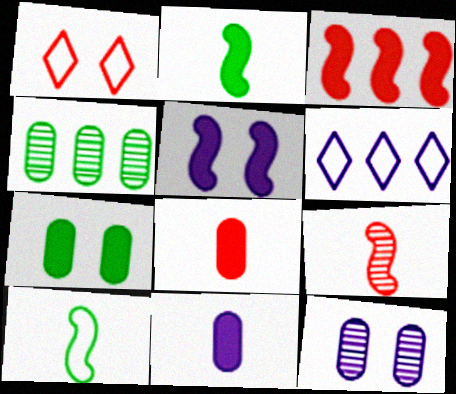[[2, 3, 5], 
[3, 4, 6], 
[6, 7, 9]]